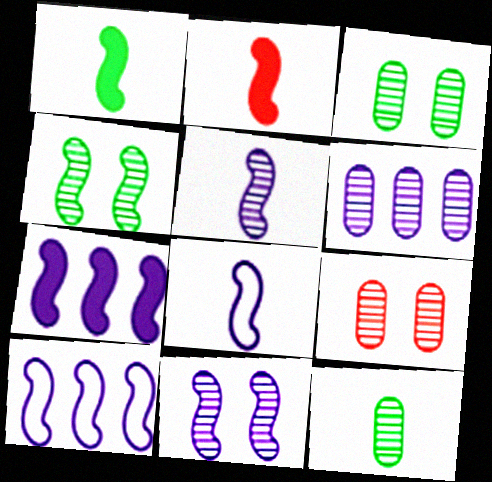[[2, 4, 10], 
[6, 9, 12], 
[7, 8, 11]]